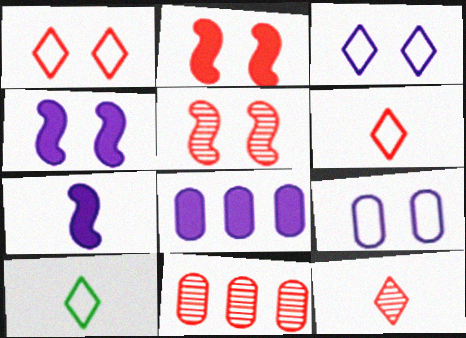[[2, 6, 11], 
[4, 10, 11], 
[5, 8, 10], 
[5, 11, 12]]